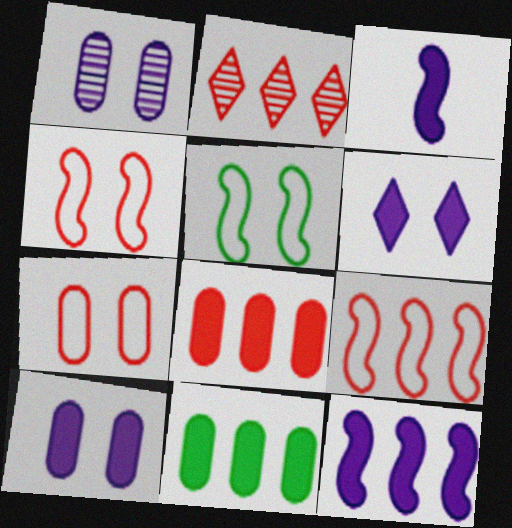[[2, 8, 9]]